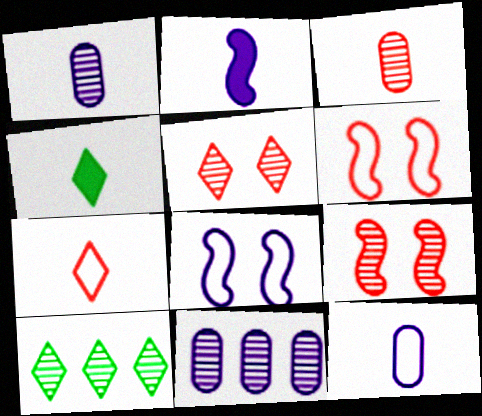[[1, 9, 10], 
[4, 6, 11]]